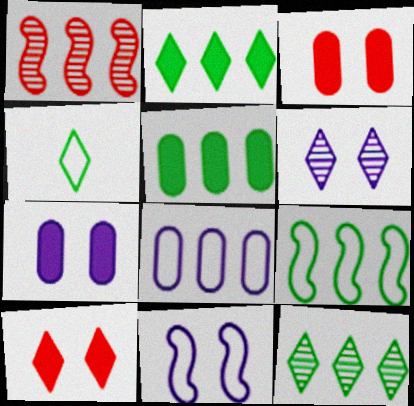[[1, 2, 8], 
[1, 4, 7], 
[5, 9, 12], 
[6, 7, 11]]